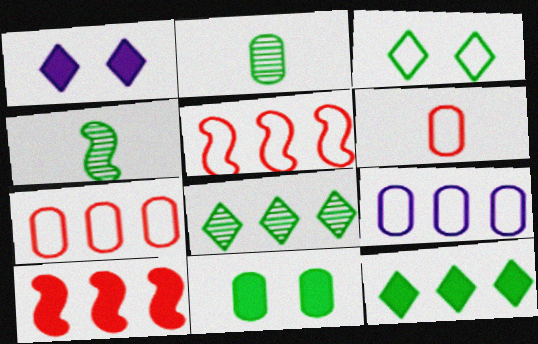[[1, 2, 5], 
[1, 4, 7], 
[8, 9, 10]]